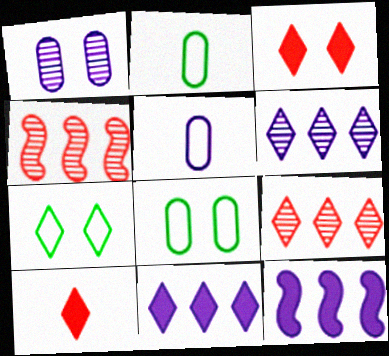[[6, 7, 10]]